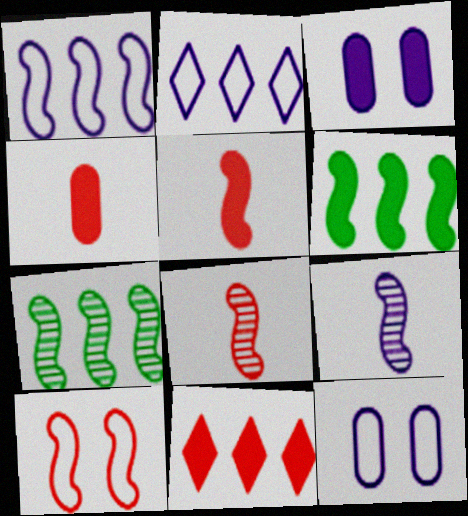[[2, 3, 9], 
[6, 9, 10]]